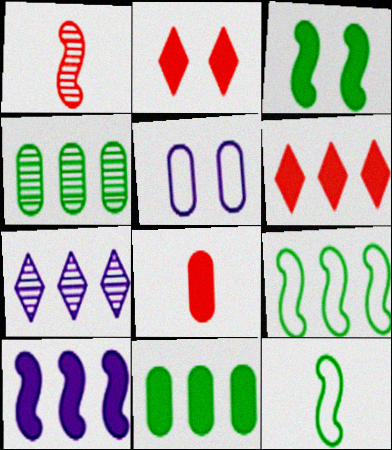[[4, 5, 8], 
[6, 10, 11]]